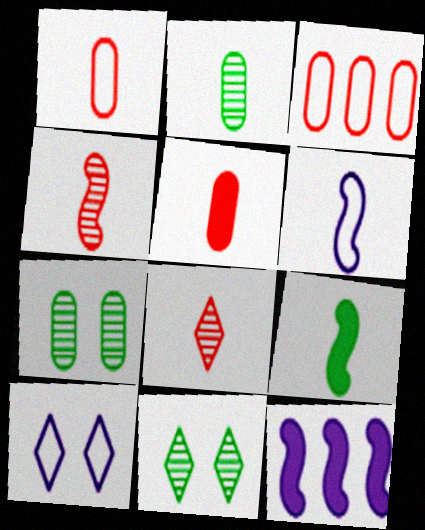[[1, 11, 12], 
[4, 6, 9]]